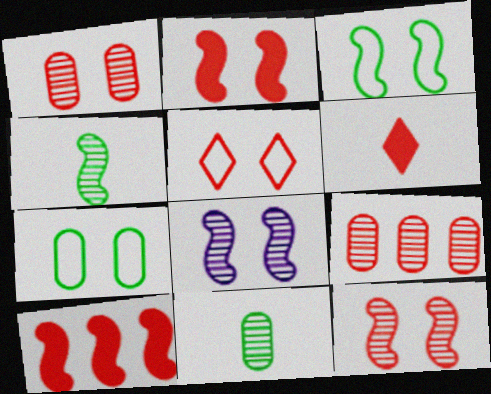[[1, 2, 5], 
[2, 3, 8]]